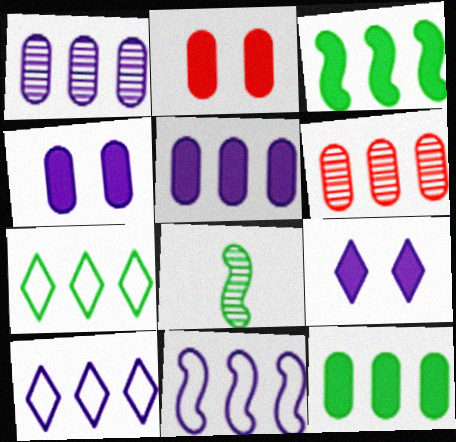[[2, 8, 10], 
[3, 6, 10]]